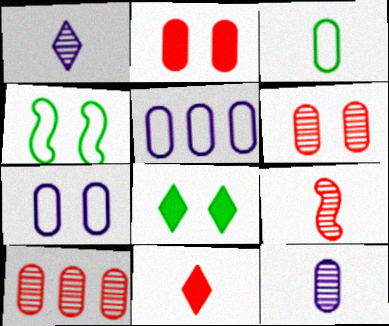[[5, 8, 9]]